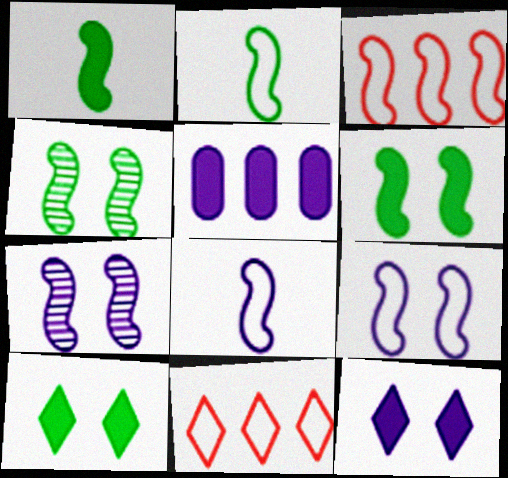[[1, 3, 7], 
[2, 3, 9]]